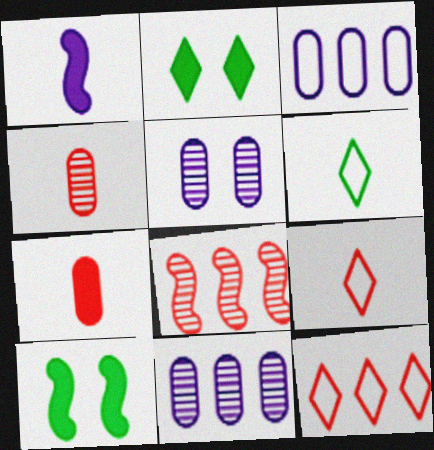[[1, 4, 6], 
[9, 10, 11]]